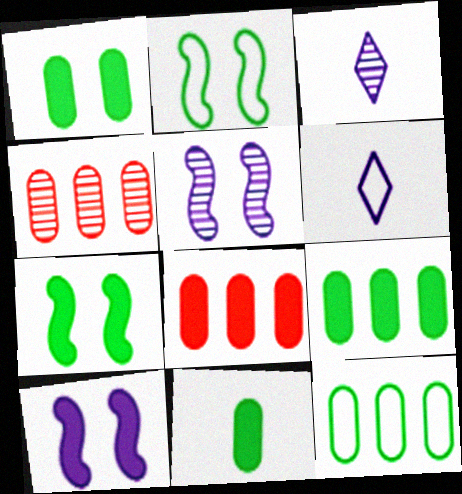[[1, 9, 11], 
[2, 3, 8], 
[4, 6, 7]]